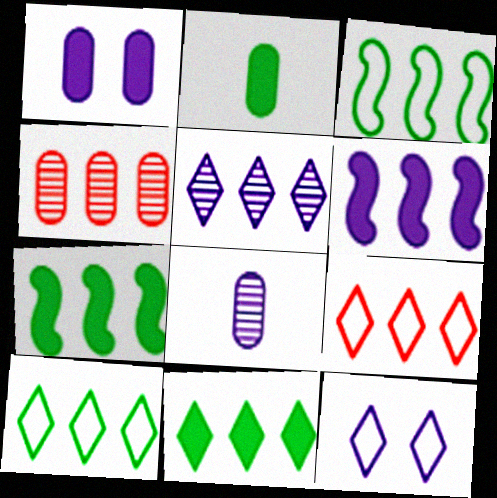[[4, 6, 10], 
[5, 9, 11], 
[6, 8, 12]]